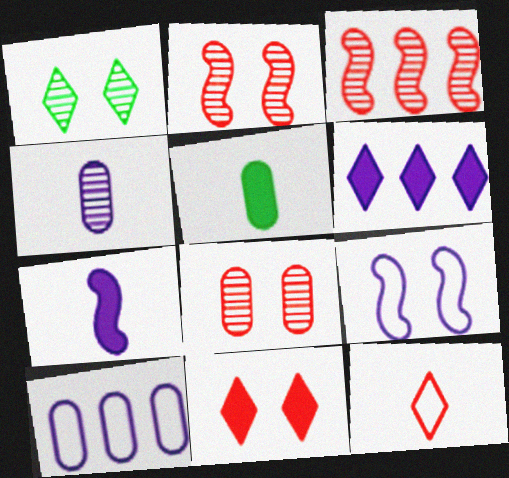[[1, 3, 4], 
[1, 6, 12], 
[4, 6, 9], 
[5, 8, 10]]